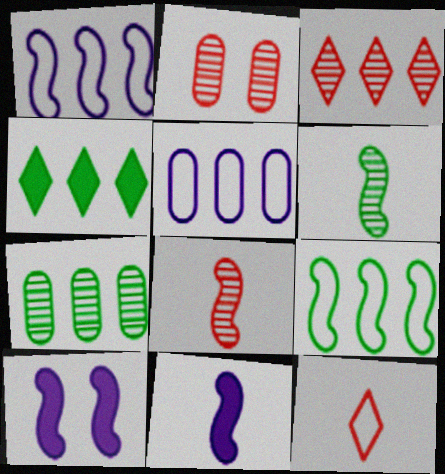[[2, 3, 8], 
[4, 7, 9], 
[7, 10, 12], 
[8, 9, 10]]